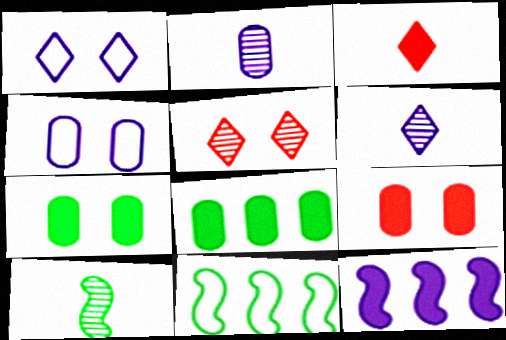[[1, 2, 12], 
[3, 7, 12], 
[4, 6, 12], 
[6, 9, 11]]